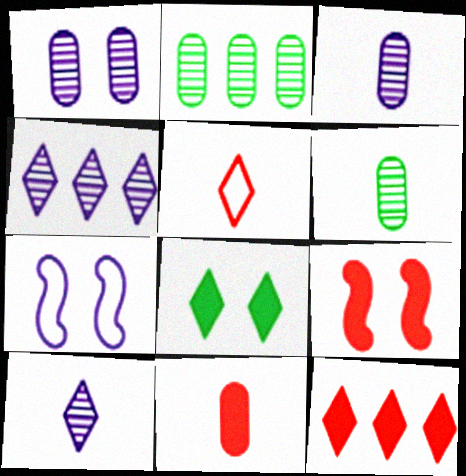[[4, 5, 8], 
[6, 7, 12], 
[9, 11, 12]]